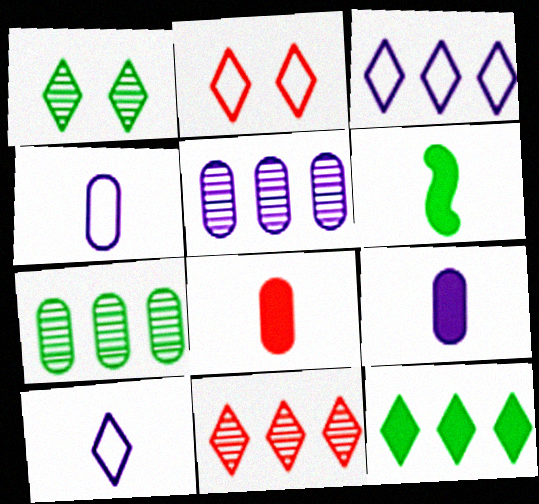[[2, 5, 6], 
[3, 11, 12]]